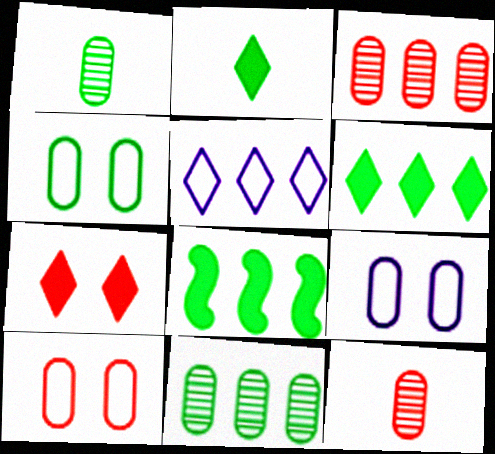[[3, 5, 8], 
[4, 9, 10]]